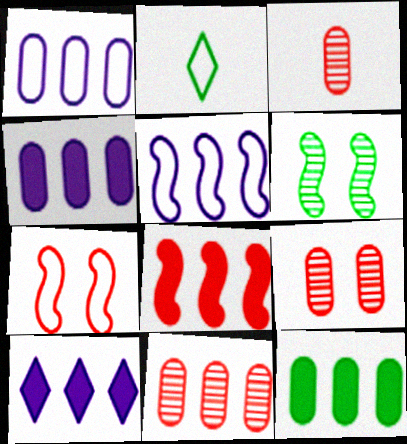[[1, 2, 7], 
[1, 11, 12], 
[2, 6, 12], 
[3, 9, 11], 
[8, 10, 12]]